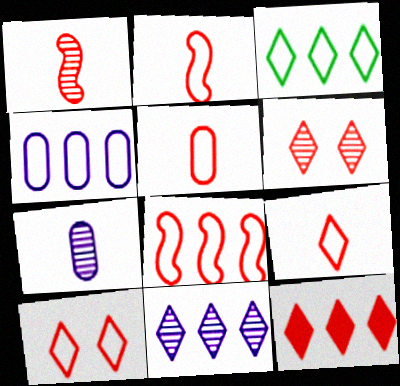[[2, 5, 9], 
[3, 4, 8], 
[3, 11, 12], 
[5, 8, 10], 
[6, 9, 12]]